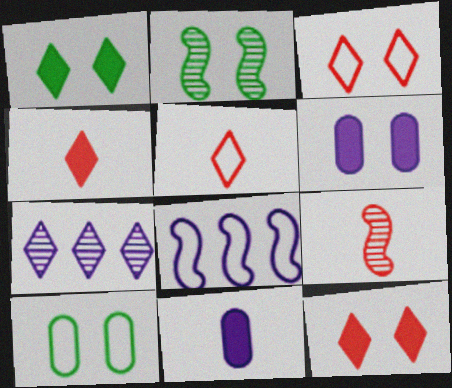[[1, 2, 10], 
[1, 5, 7], 
[2, 3, 6], 
[5, 8, 10]]